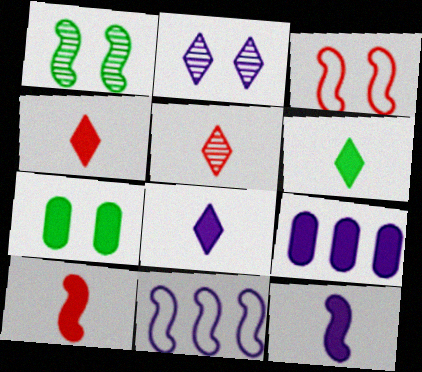[[1, 10, 11], 
[2, 3, 7], 
[4, 6, 8], 
[5, 7, 11]]